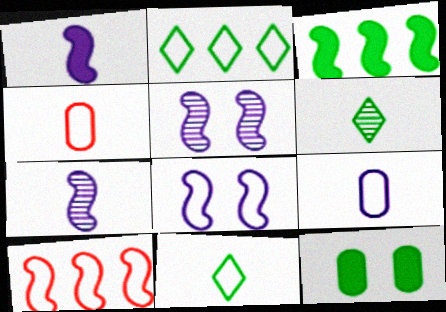[[1, 4, 6], 
[2, 4, 8]]